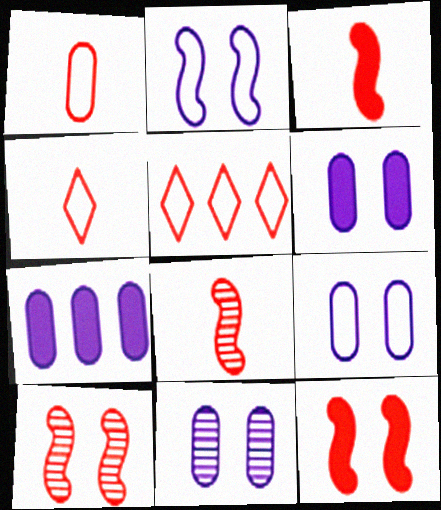[[6, 9, 11]]